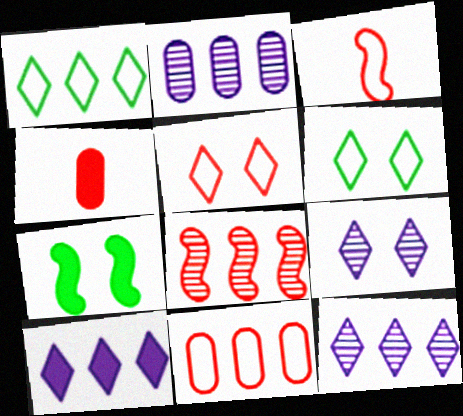[[3, 5, 11], 
[4, 5, 8], 
[4, 7, 10]]